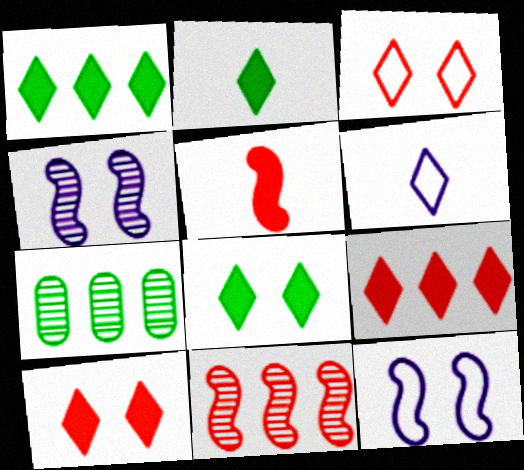[[1, 2, 8]]